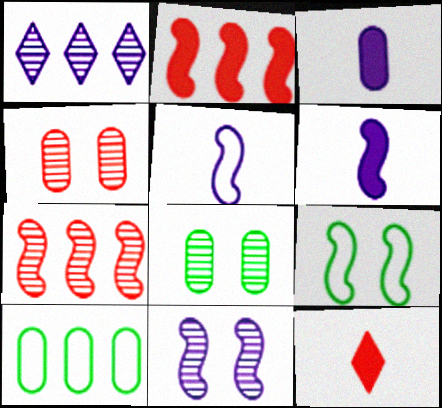[[1, 2, 10], 
[3, 4, 10], 
[6, 7, 9], 
[10, 11, 12]]